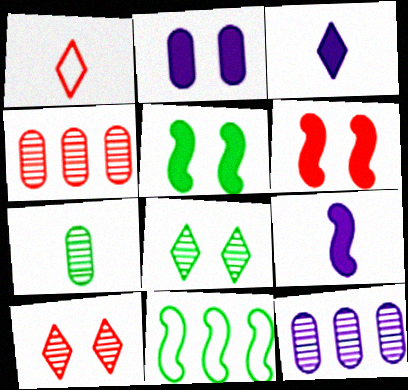[[1, 4, 6], 
[1, 5, 12], 
[1, 7, 9]]